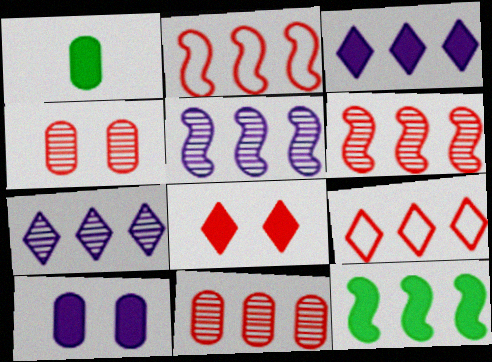[[2, 5, 12]]